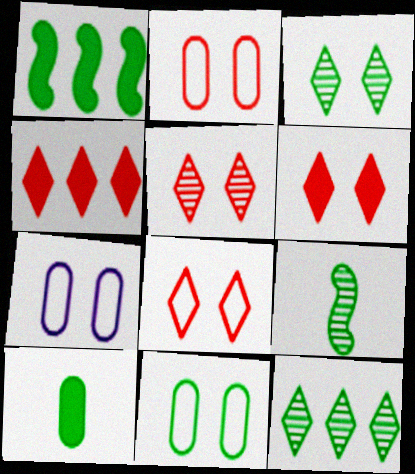[[2, 7, 11], 
[4, 7, 9], 
[5, 6, 8]]